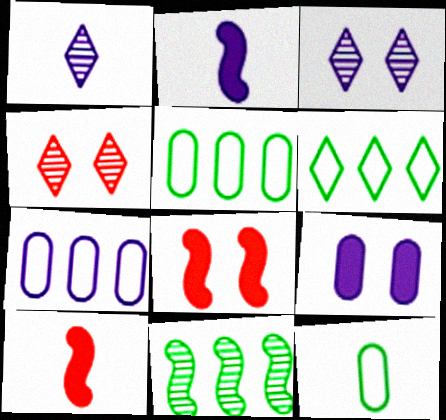[[1, 5, 8], 
[1, 10, 12], 
[2, 3, 7], 
[2, 4, 5], 
[3, 5, 10]]